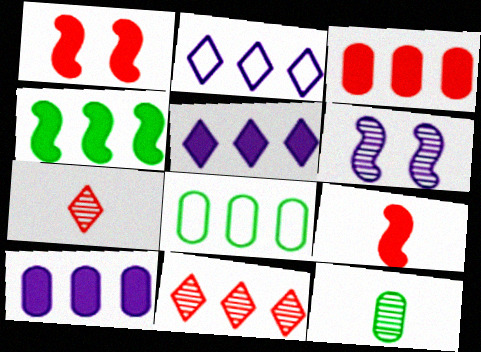[[1, 2, 12], 
[3, 4, 5], 
[6, 11, 12]]